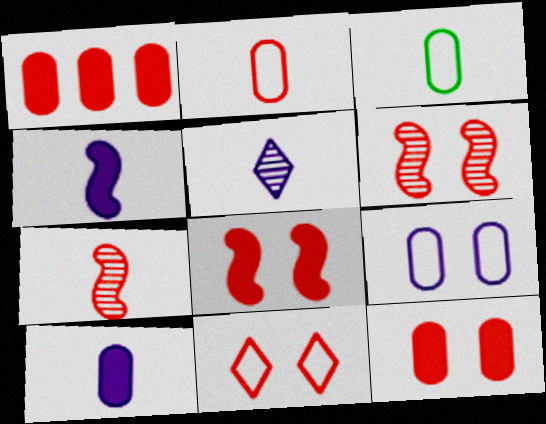[[1, 7, 11], 
[6, 11, 12]]